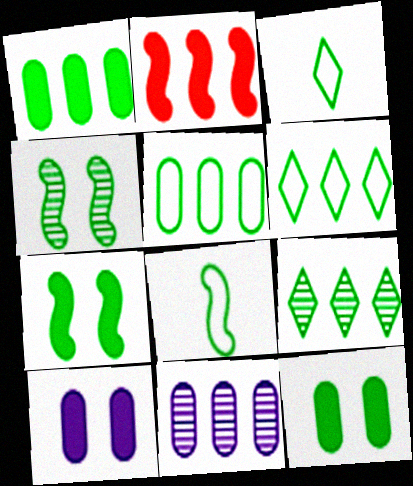[[1, 3, 4], 
[2, 6, 11], 
[8, 9, 12]]